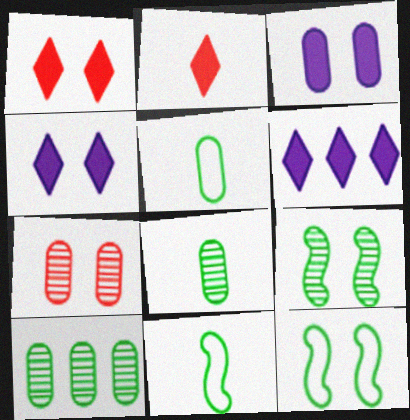[[4, 7, 12], 
[6, 7, 11]]